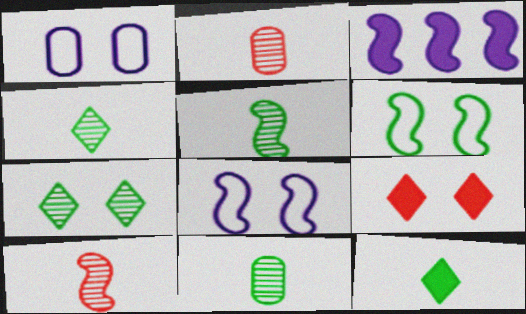[[3, 6, 10], 
[4, 5, 11]]